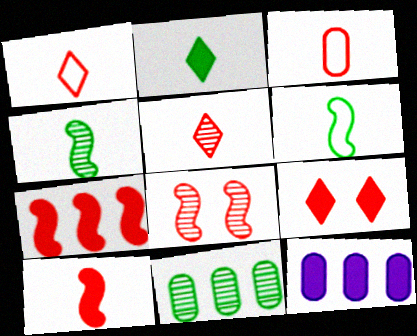[[3, 5, 10]]